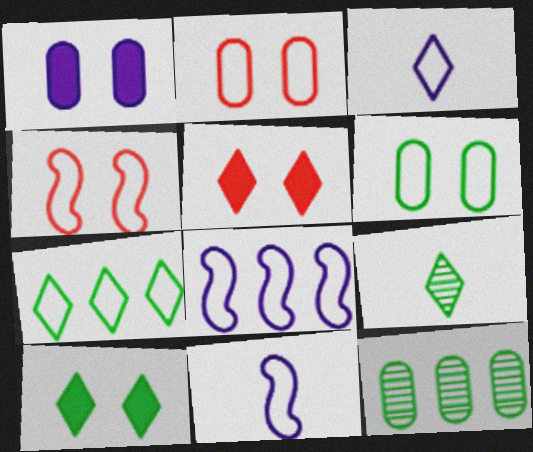[[2, 7, 11], 
[5, 11, 12], 
[7, 9, 10]]